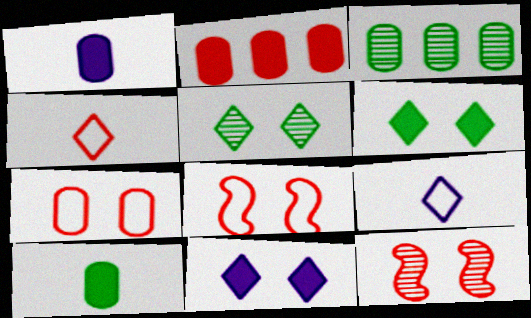[[1, 3, 7], 
[2, 4, 12]]